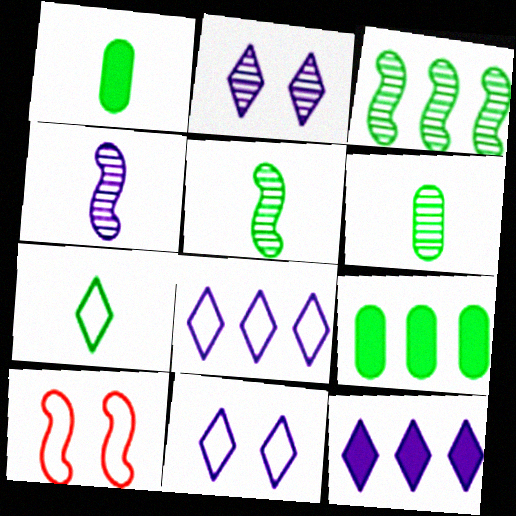[[1, 5, 7], 
[6, 10, 12]]